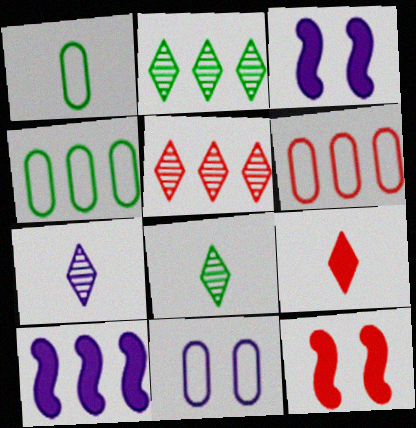[[1, 3, 5], 
[1, 6, 11], 
[2, 6, 10], 
[3, 6, 8], 
[4, 5, 10], 
[4, 7, 12], 
[7, 10, 11]]